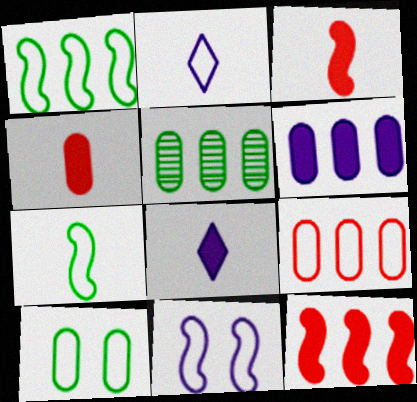[[5, 6, 9]]